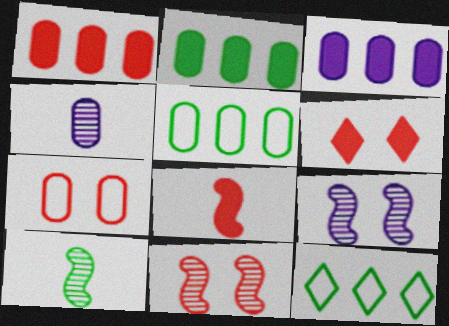[[1, 2, 3], 
[1, 6, 8], 
[2, 4, 7], 
[6, 7, 11]]